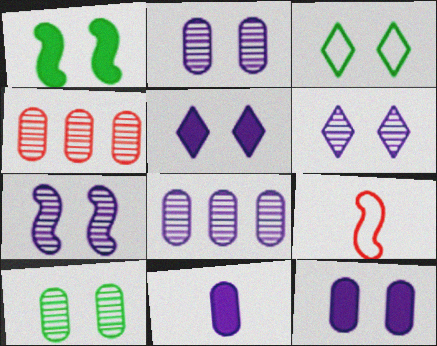[[1, 3, 10], 
[2, 6, 7]]